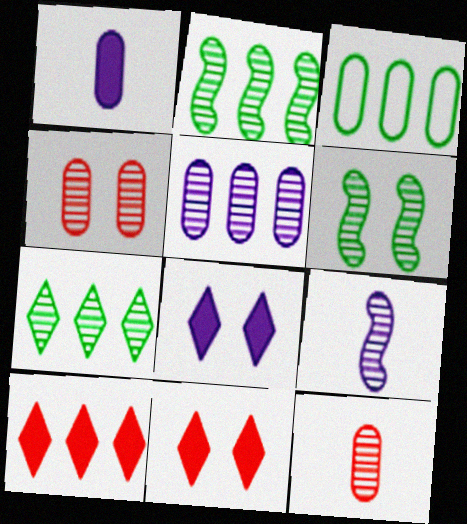[[1, 3, 4], 
[3, 9, 11], 
[4, 7, 9]]